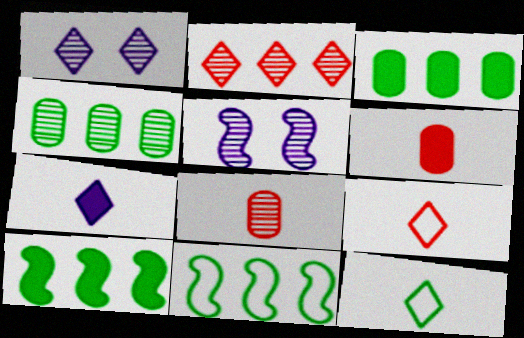[[1, 6, 11], 
[3, 5, 9]]